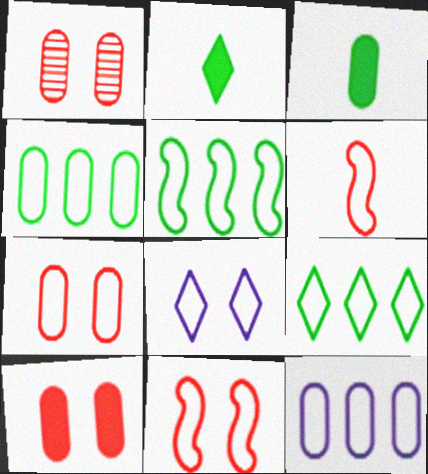[[1, 3, 12], 
[1, 7, 10], 
[4, 5, 9], 
[4, 6, 8]]